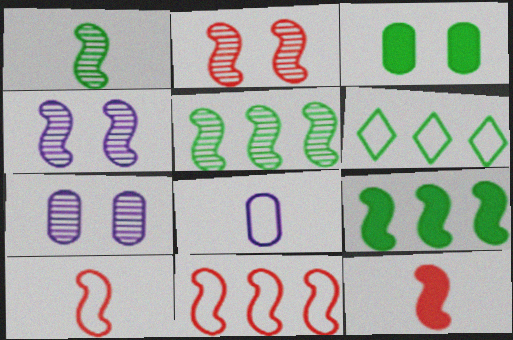[[1, 3, 6], 
[2, 11, 12], 
[4, 9, 10], 
[6, 7, 12]]